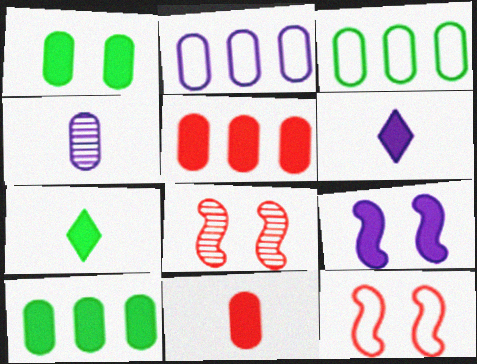[[2, 7, 8], 
[3, 6, 8], 
[5, 7, 9]]